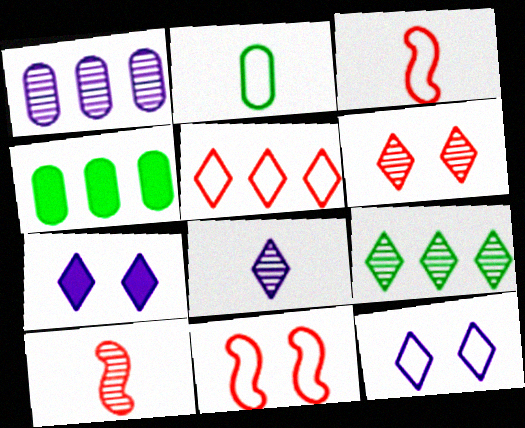[[4, 8, 11], 
[4, 10, 12], 
[6, 8, 9]]